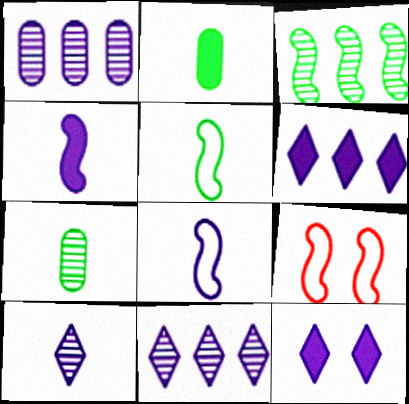[[1, 8, 12], 
[2, 9, 11], 
[3, 4, 9], 
[6, 7, 9]]